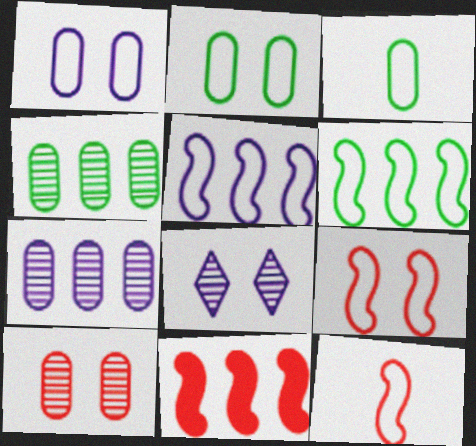[[3, 8, 11]]